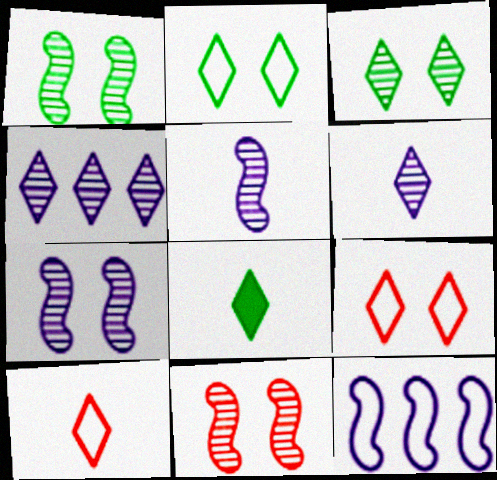[[1, 7, 11], 
[4, 8, 9], 
[6, 8, 10]]